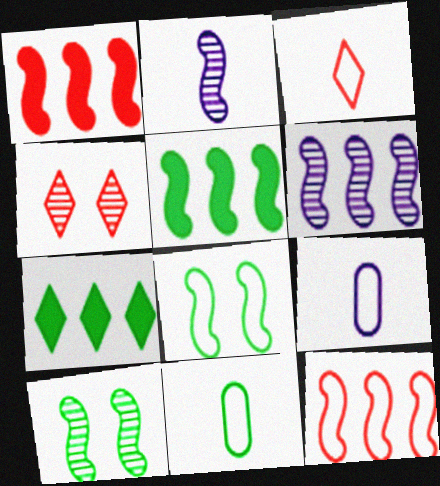[[1, 2, 8], 
[4, 5, 9], 
[5, 6, 12], 
[7, 10, 11]]